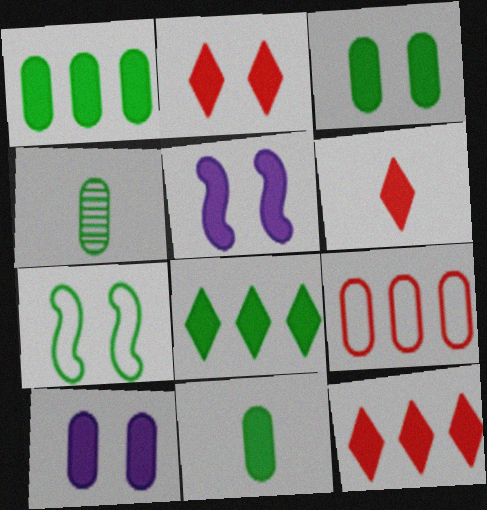[[1, 3, 11], 
[1, 5, 6], 
[2, 3, 5], 
[2, 6, 12], 
[4, 7, 8], 
[4, 9, 10], 
[5, 11, 12]]